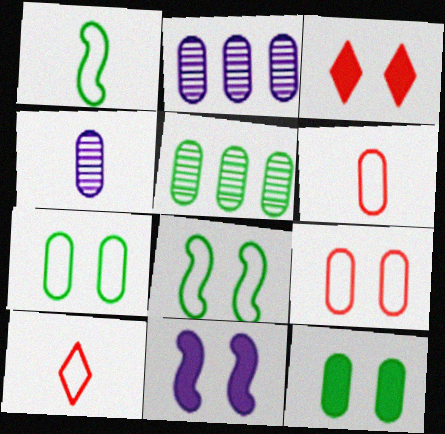[[1, 2, 3], 
[2, 6, 12], 
[3, 11, 12], 
[5, 10, 11]]